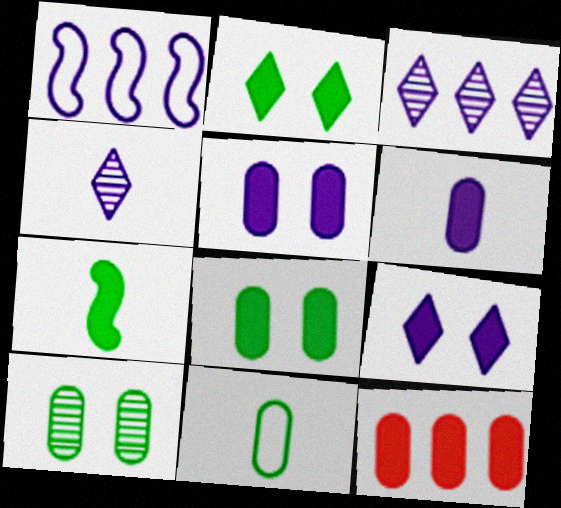[[1, 4, 5], 
[6, 8, 12], 
[7, 9, 12]]